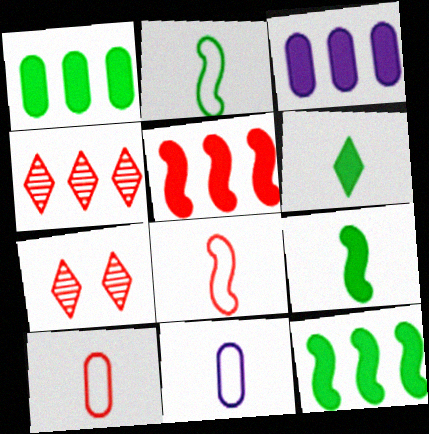[[2, 3, 7], 
[5, 7, 10], 
[7, 11, 12]]